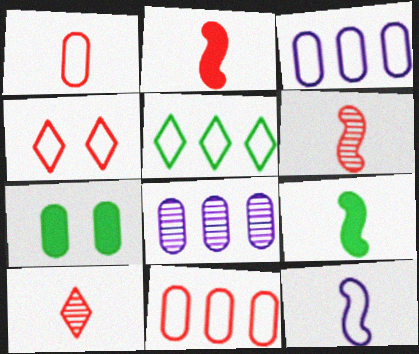[[1, 2, 10], 
[1, 7, 8], 
[4, 8, 9], 
[6, 9, 12]]